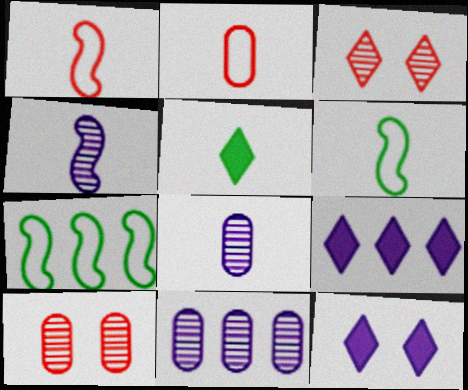[[1, 5, 8], 
[2, 4, 5], 
[6, 9, 10]]